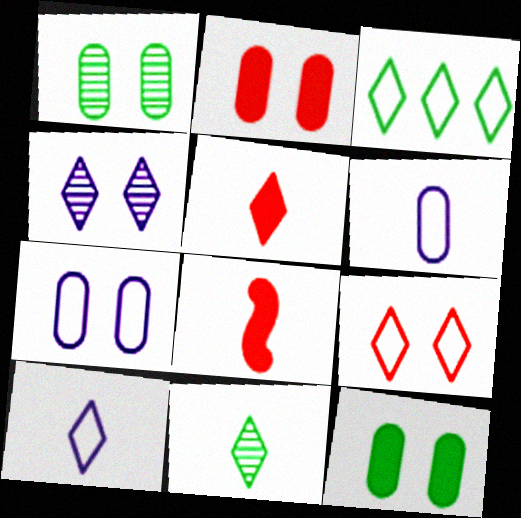[[1, 2, 7], 
[3, 4, 5], 
[3, 9, 10], 
[5, 10, 11], 
[6, 8, 11]]